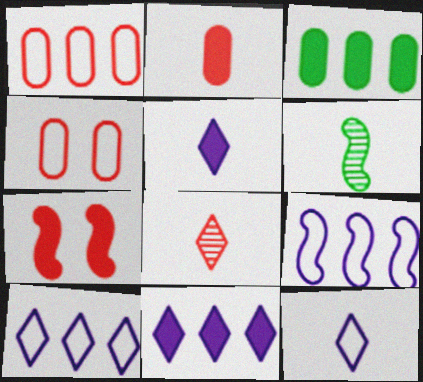[[1, 7, 8], 
[2, 6, 12], 
[3, 5, 7], 
[4, 6, 11], 
[6, 7, 9]]